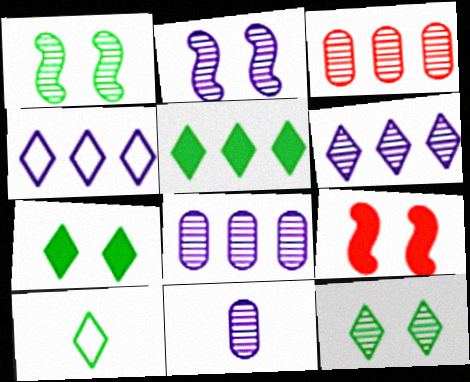[[2, 6, 11], 
[5, 10, 12], 
[8, 9, 10]]